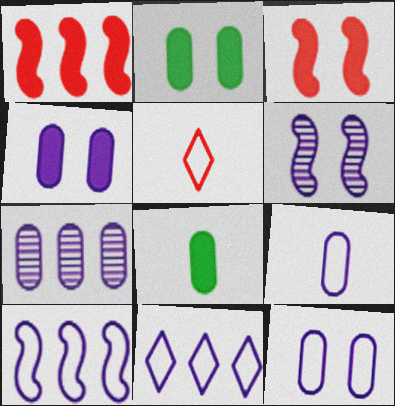[[4, 7, 9]]